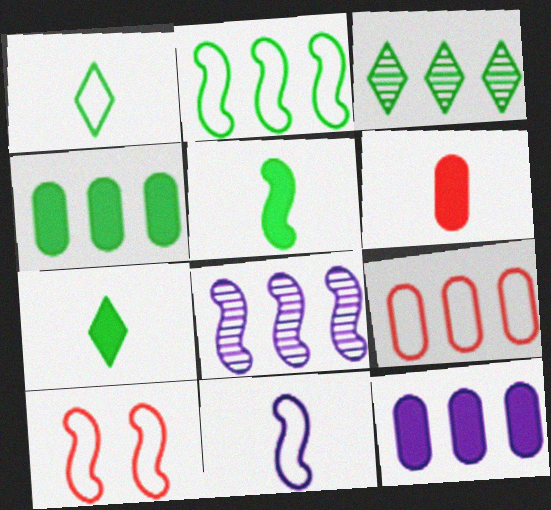[[2, 3, 4], 
[2, 10, 11], 
[5, 8, 10]]